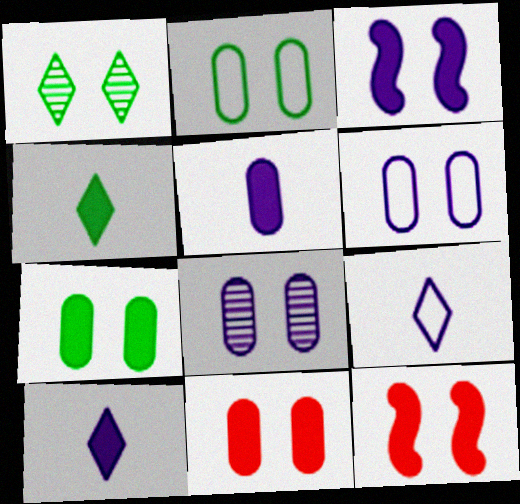[[1, 6, 12], 
[2, 8, 11]]